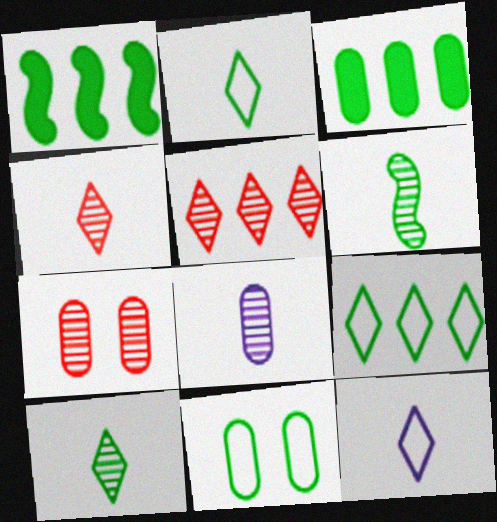[[1, 7, 12], 
[1, 10, 11], 
[4, 6, 8]]